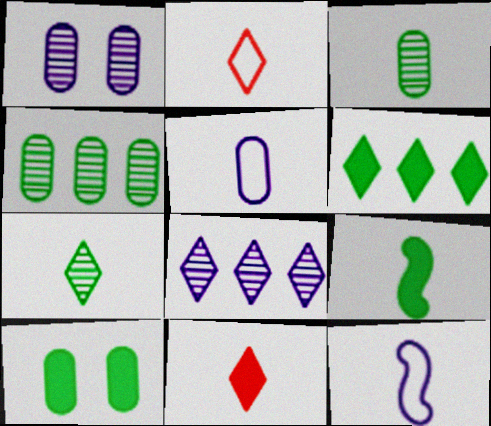[[3, 11, 12], 
[6, 9, 10]]